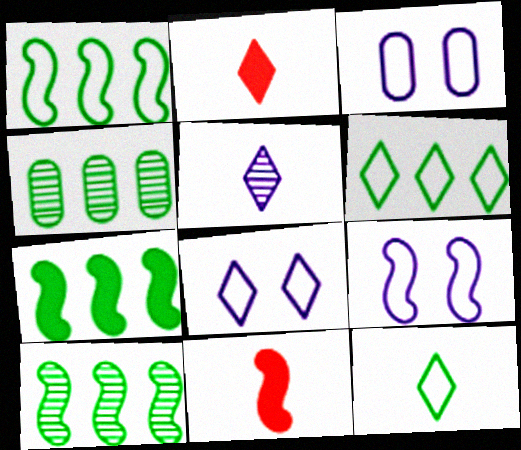[[1, 7, 10], 
[2, 3, 10], 
[2, 4, 9], 
[2, 5, 12], 
[3, 8, 9], 
[4, 6, 7], 
[4, 8, 11], 
[9, 10, 11]]